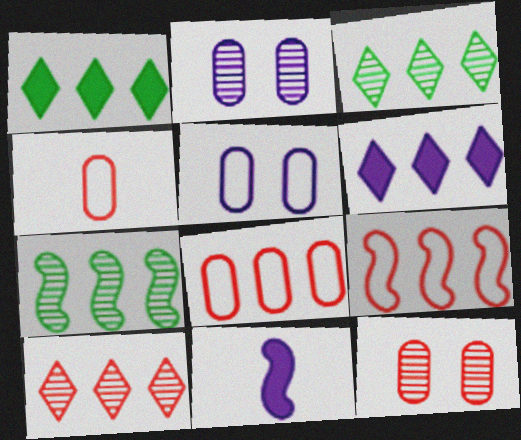[[6, 7, 8]]